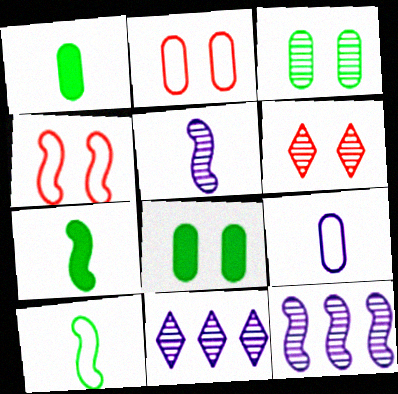[[1, 4, 11], 
[2, 7, 11], 
[4, 7, 12]]